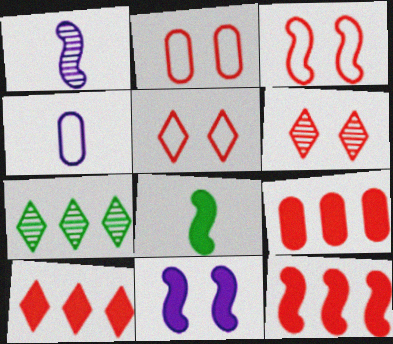[[2, 3, 5], 
[8, 11, 12], 
[9, 10, 12]]